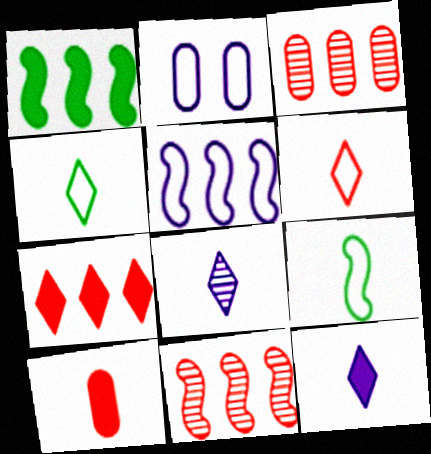[[1, 5, 11], 
[8, 9, 10]]